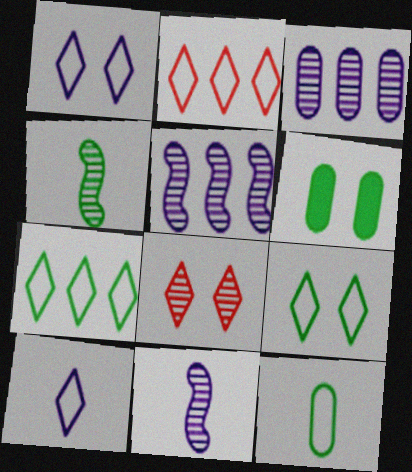[[2, 6, 11], 
[2, 9, 10], 
[3, 4, 8], 
[4, 6, 7]]